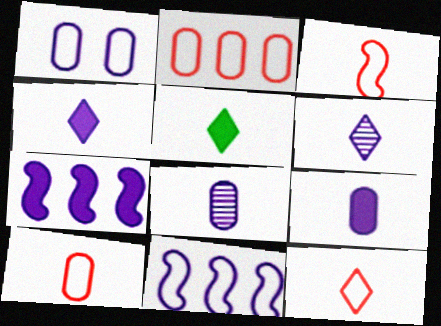[[1, 6, 7], 
[3, 5, 8], 
[3, 10, 12], 
[5, 6, 12]]